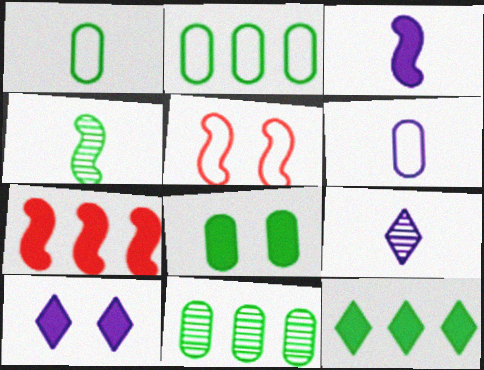[[1, 8, 11], 
[3, 6, 9]]